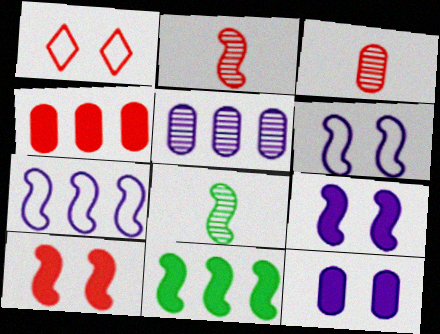[[1, 2, 4], 
[2, 6, 11], 
[7, 8, 10]]